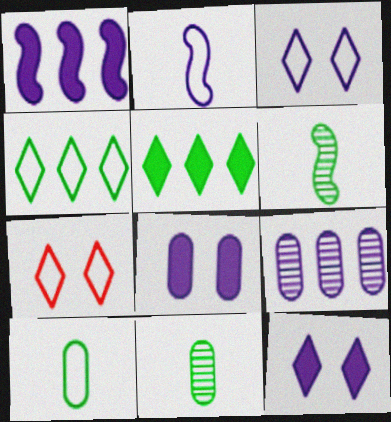[[1, 7, 11], 
[2, 9, 12]]